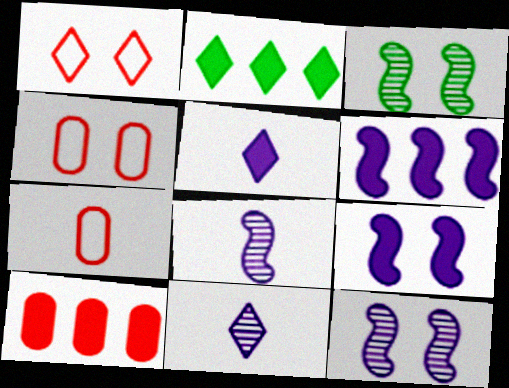[[1, 2, 11], 
[2, 4, 8], 
[2, 6, 10], 
[2, 7, 12]]